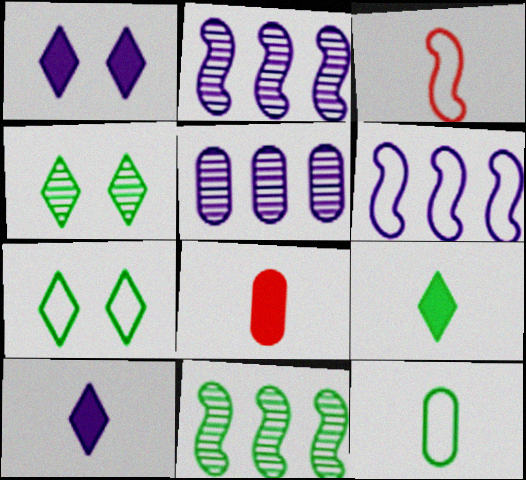[[2, 7, 8], 
[4, 6, 8]]